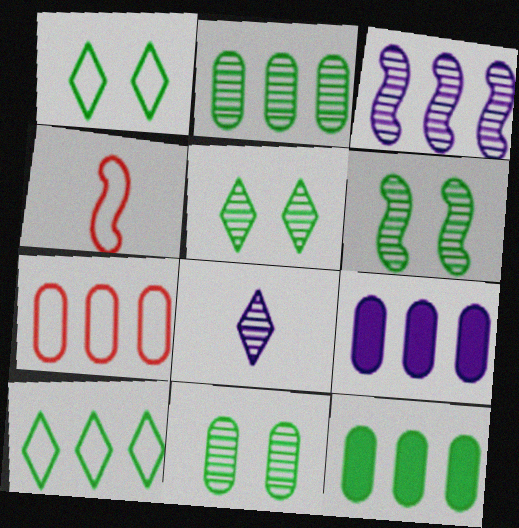[[2, 7, 9], 
[4, 5, 9], 
[5, 6, 11]]